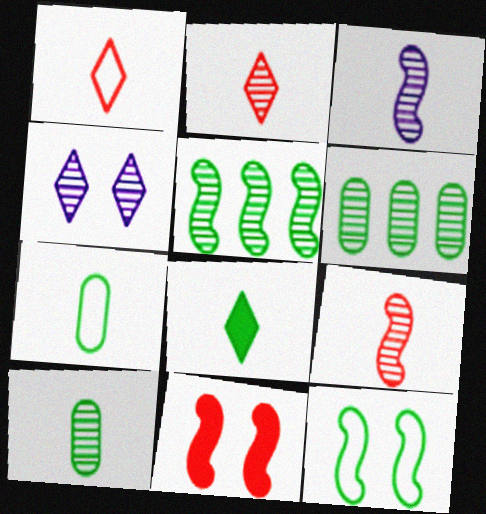[[2, 3, 10], 
[4, 6, 9], 
[6, 8, 12]]